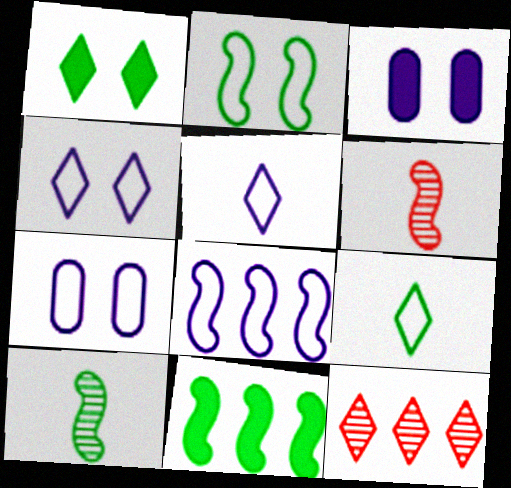[[1, 5, 12], 
[2, 10, 11], 
[5, 7, 8]]